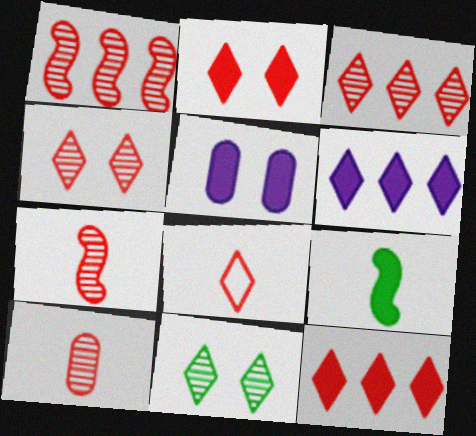[[1, 4, 10], 
[2, 3, 8], 
[4, 8, 12], 
[5, 9, 12], 
[6, 8, 11]]